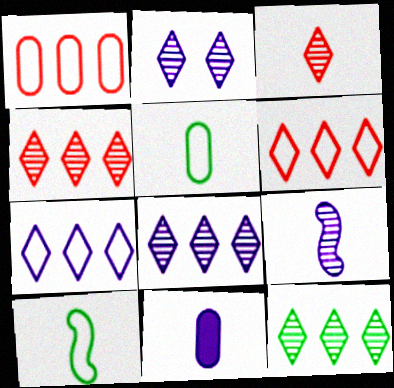[[2, 3, 12], 
[3, 10, 11], 
[4, 8, 12]]